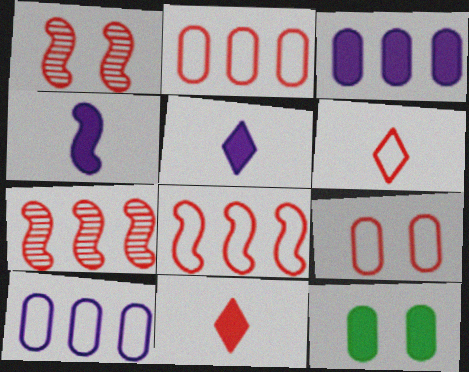[[1, 2, 11], 
[6, 8, 9], 
[7, 9, 11]]